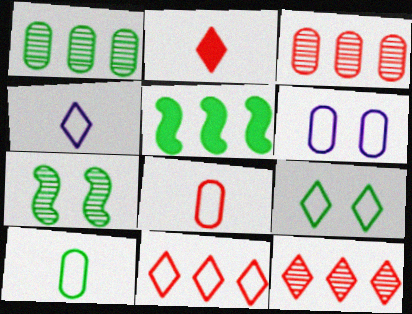[[4, 9, 11]]